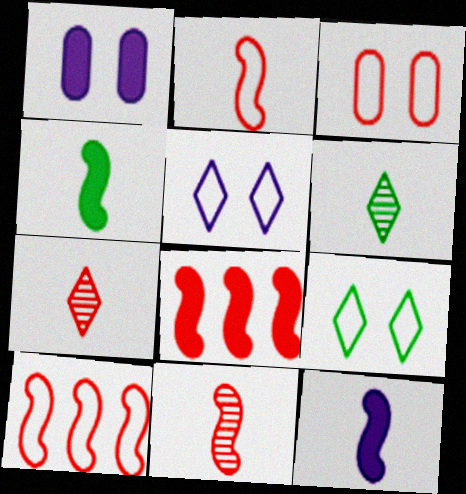[[1, 6, 10], 
[3, 7, 8]]